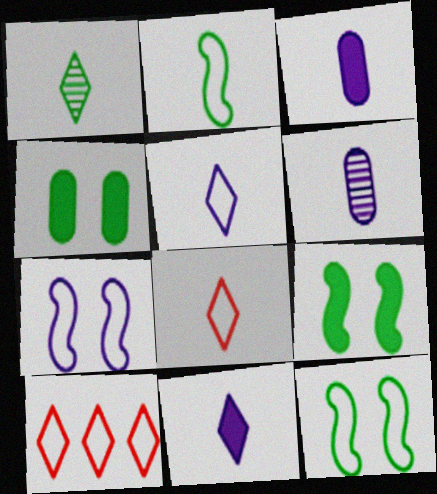[[1, 8, 11], 
[6, 9, 10]]